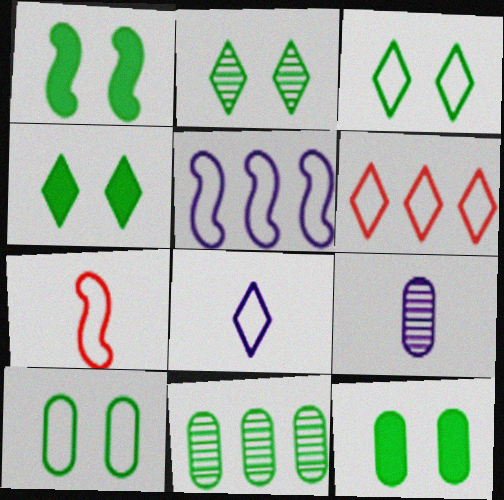[[1, 2, 10], 
[1, 4, 12], 
[1, 6, 9], 
[2, 3, 4], 
[3, 6, 8]]